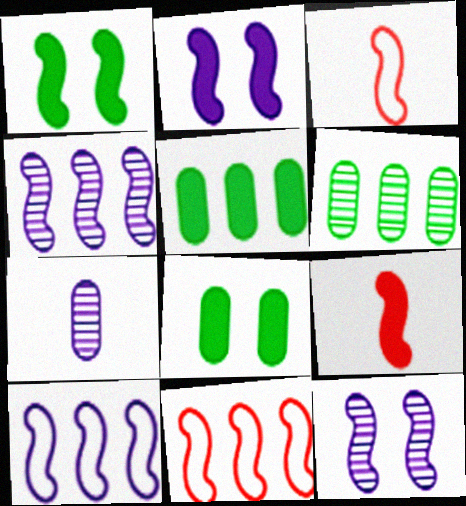[[1, 3, 4]]